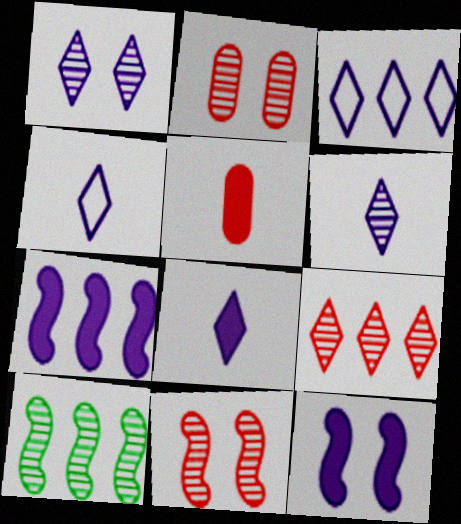[[1, 3, 8], 
[2, 6, 10], 
[4, 6, 8]]